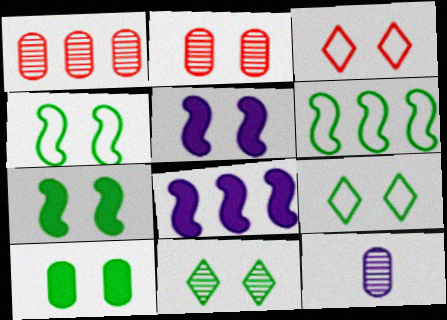[[2, 5, 9], 
[4, 10, 11]]